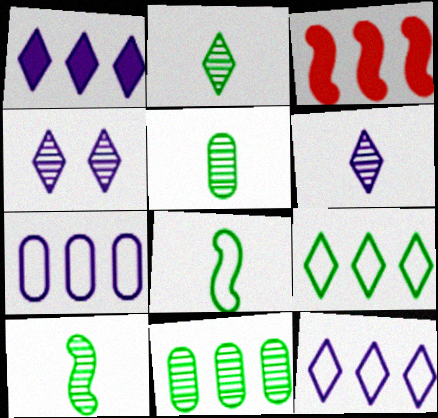[[2, 5, 10], 
[3, 11, 12]]